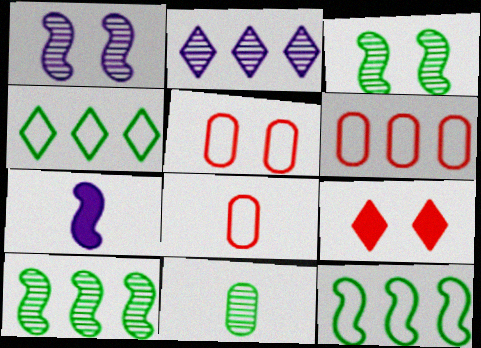[[5, 6, 8]]